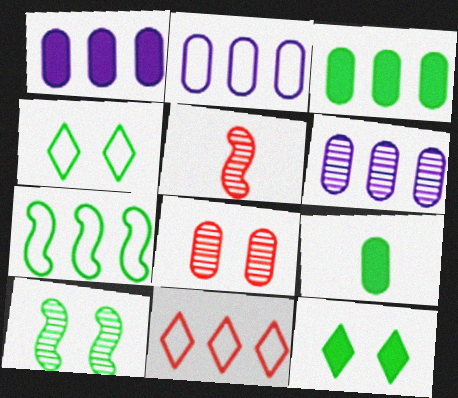[[1, 2, 6], 
[1, 4, 5], 
[2, 5, 12], 
[2, 7, 11], 
[2, 8, 9]]